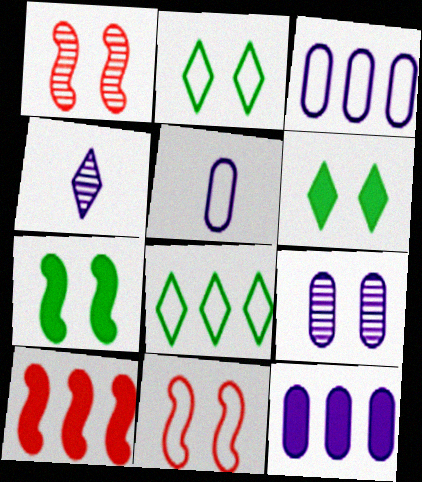[[5, 8, 11], 
[5, 9, 12], 
[6, 9, 11]]